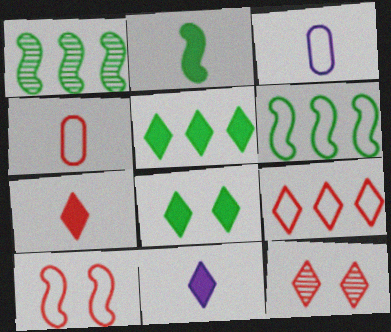[[4, 9, 10], 
[7, 9, 12]]